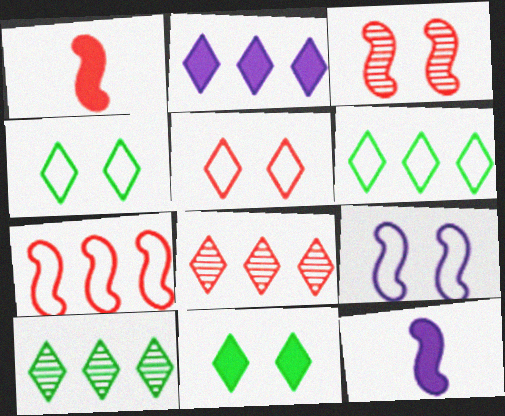[[1, 3, 7], 
[2, 6, 8]]